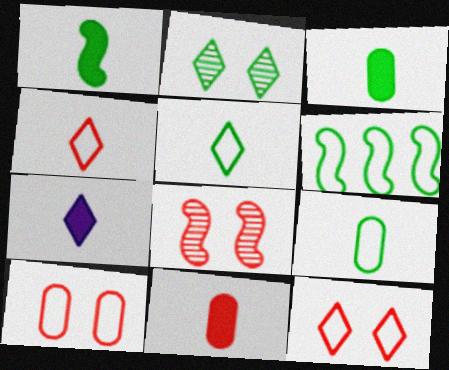[[1, 7, 11], 
[2, 3, 6]]